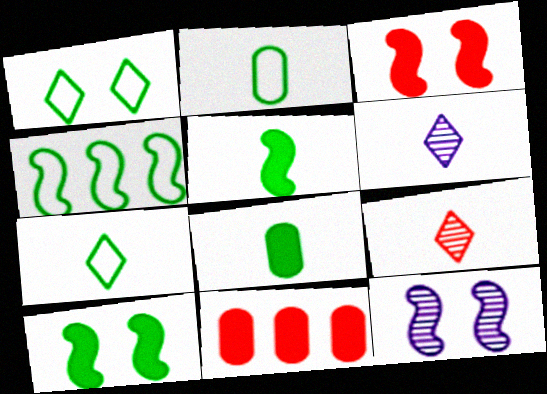[[1, 2, 4], 
[7, 11, 12]]